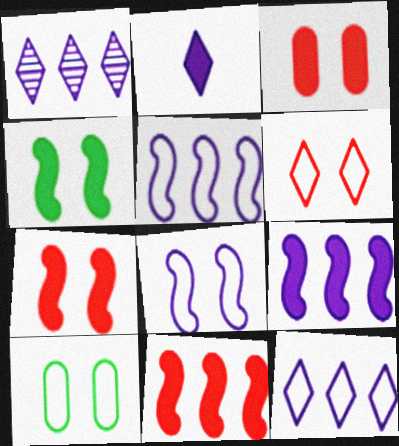[[6, 8, 10]]